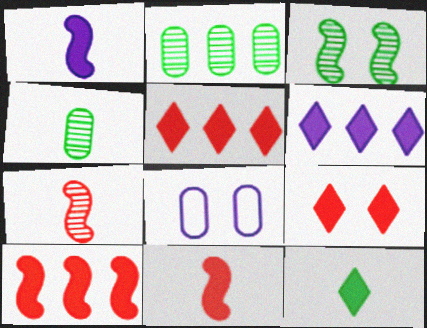[[3, 8, 9], 
[6, 9, 12]]